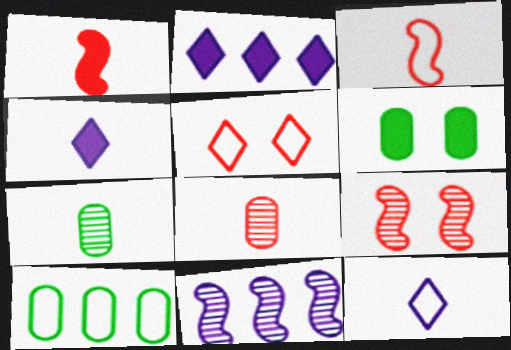[[1, 2, 6], 
[1, 7, 12], 
[3, 4, 7], 
[4, 9, 10], 
[6, 7, 10]]